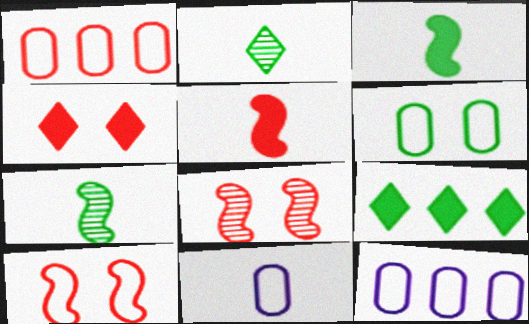[[1, 6, 11], 
[2, 5, 11], 
[4, 7, 12], 
[6, 7, 9], 
[8, 9, 11]]